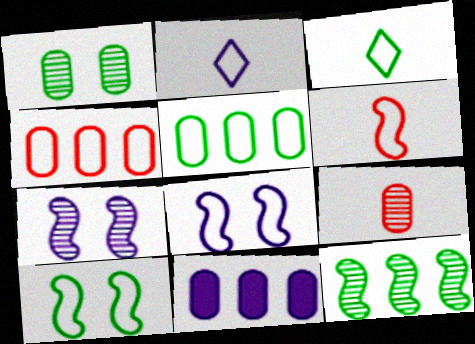[[2, 4, 10], 
[2, 7, 11], 
[3, 4, 8], 
[3, 5, 10]]